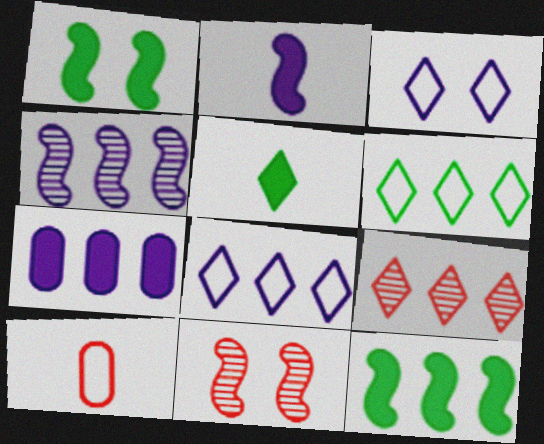[[3, 5, 9], 
[4, 7, 8]]